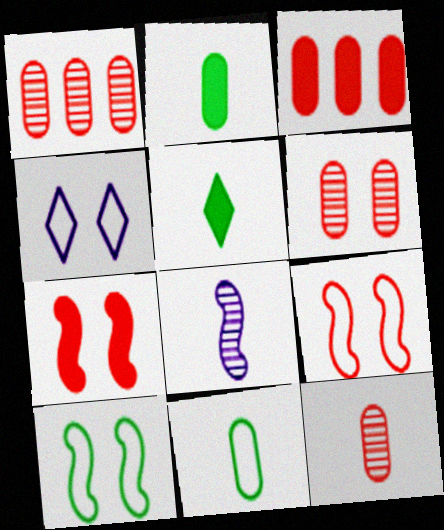[[1, 6, 12]]